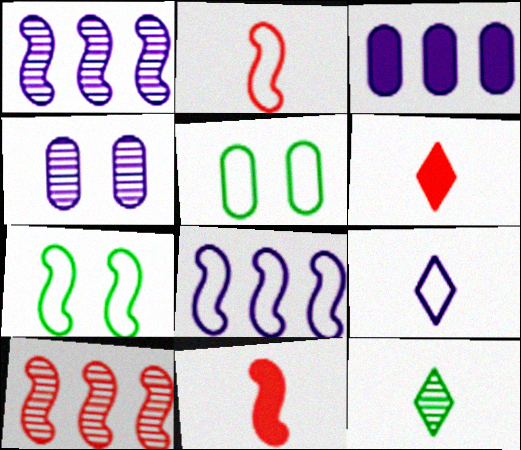[[1, 5, 6], 
[1, 7, 11], 
[2, 7, 8], 
[4, 10, 12], 
[6, 9, 12]]